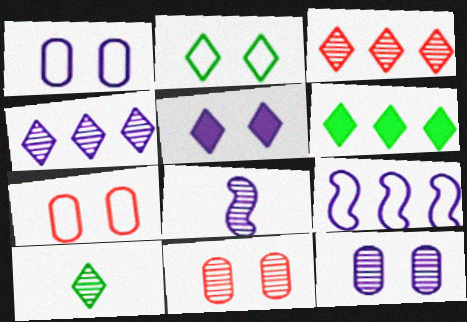[[2, 6, 10], 
[4, 8, 12], 
[6, 7, 8]]